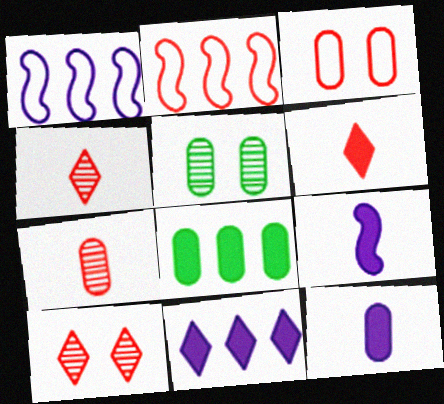[[1, 5, 6]]